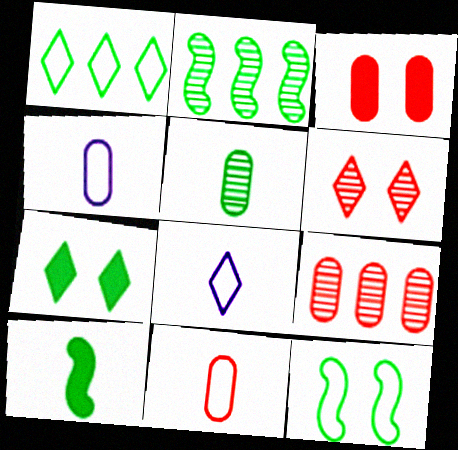[[2, 3, 8], 
[2, 10, 12], 
[3, 9, 11]]